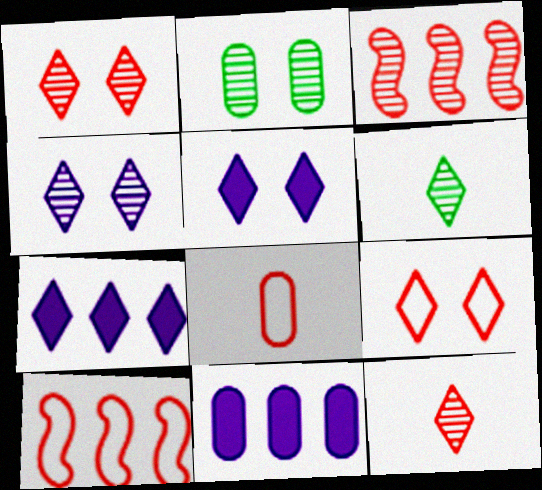[[2, 8, 11], 
[6, 7, 9], 
[8, 9, 10]]